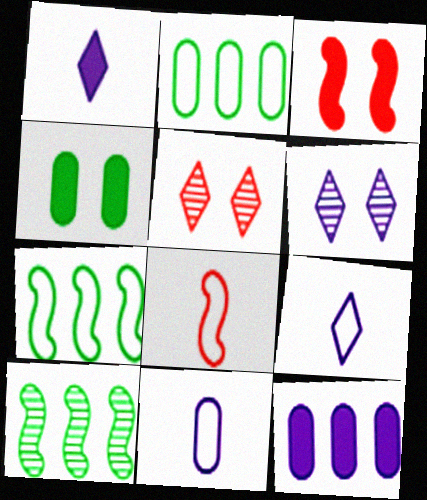[]